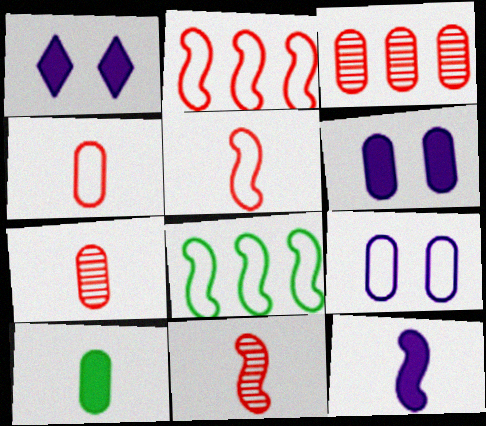[[1, 7, 8], 
[3, 9, 10]]